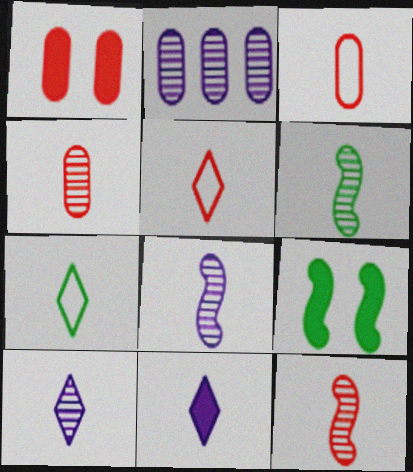[[2, 5, 9], 
[3, 6, 11], 
[4, 6, 10], 
[6, 8, 12]]